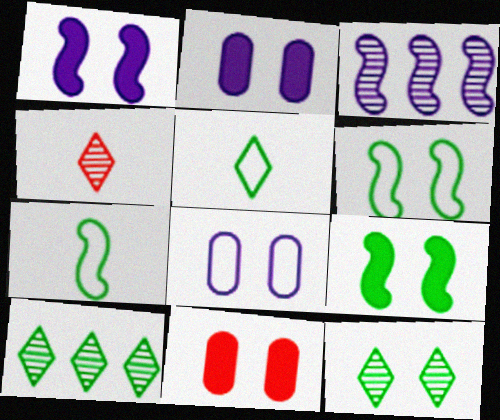[[3, 5, 11]]